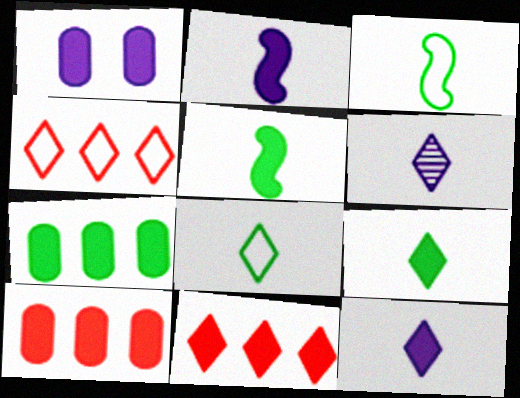[[1, 5, 11]]